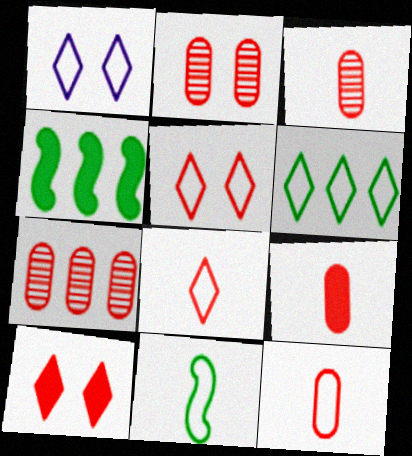[[1, 3, 4], 
[1, 6, 8], 
[2, 3, 7], 
[3, 9, 12]]